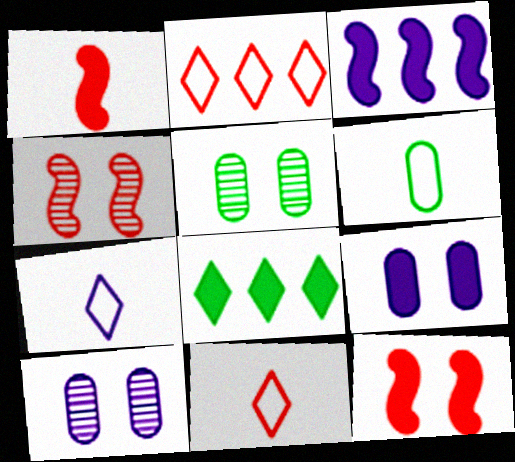[[1, 8, 9], 
[3, 5, 11], 
[3, 7, 10]]